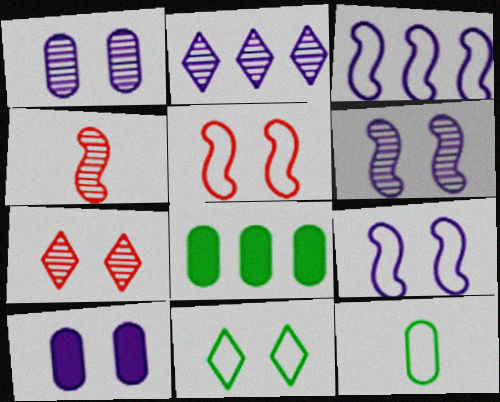[]